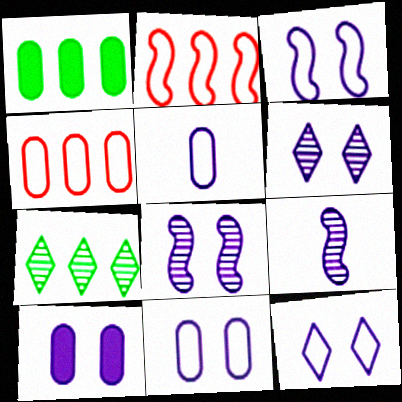[[3, 6, 10], 
[3, 11, 12], 
[8, 10, 12]]